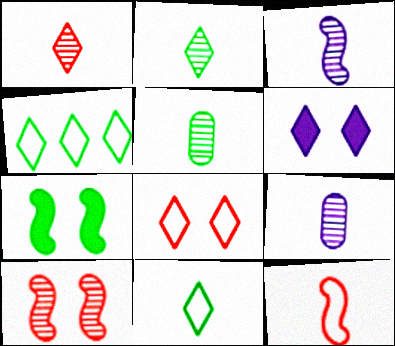[[1, 3, 5], 
[1, 4, 6], 
[4, 5, 7]]